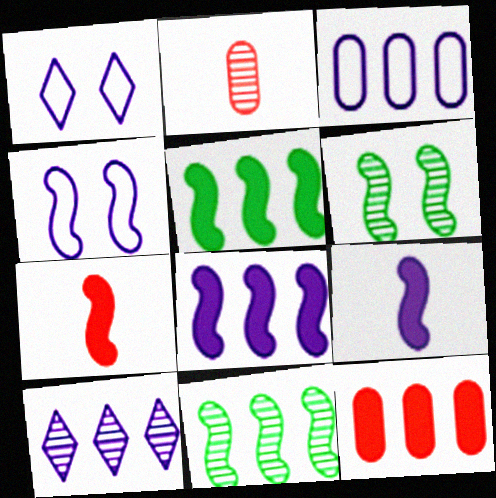[[1, 2, 5], 
[2, 6, 10], 
[3, 8, 10], 
[4, 7, 11]]